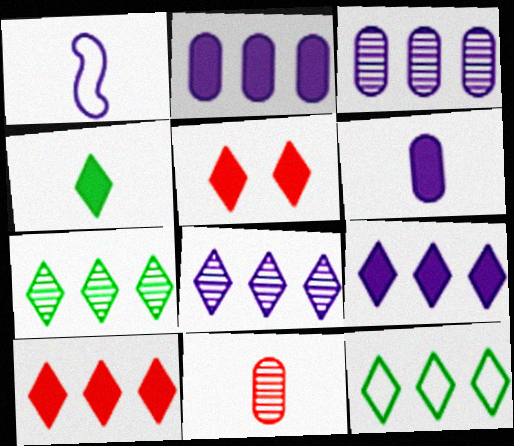[[1, 4, 11], 
[4, 5, 9], 
[8, 10, 12]]